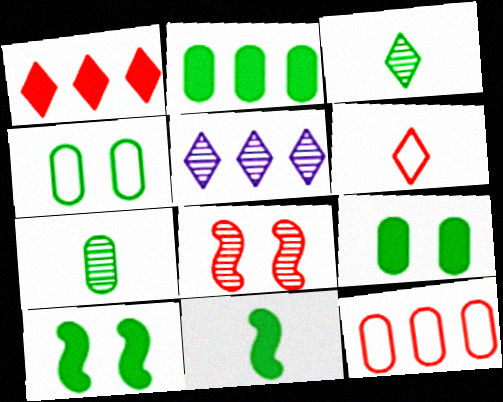[[2, 4, 7], 
[5, 7, 8]]